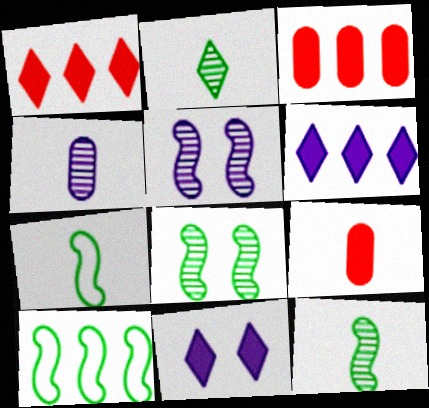[]